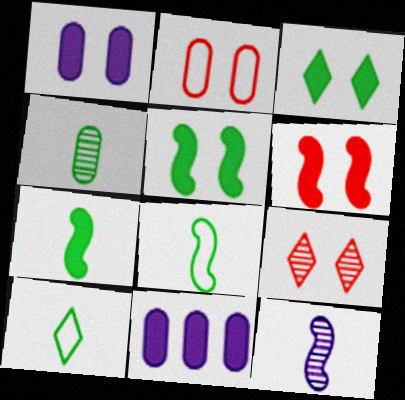[[1, 3, 6], 
[2, 4, 11], 
[2, 6, 9], 
[4, 7, 10], 
[8, 9, 11]]